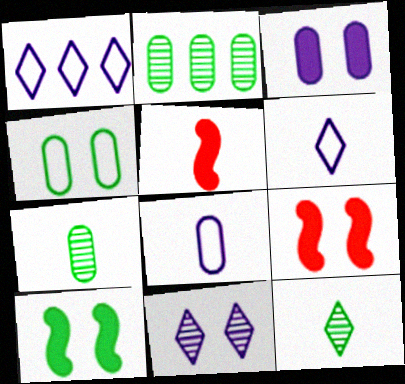[[1, 7, 9], 
[2, 6, 9], 
[4, 9, 11], 
[5, 6, 7], 
[5, 8, 12]]